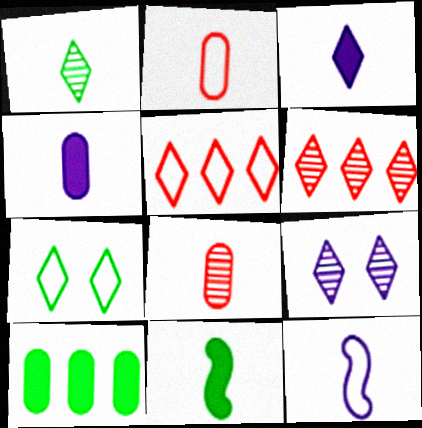[[1, 6, 9], 
[3, 6, 7]]